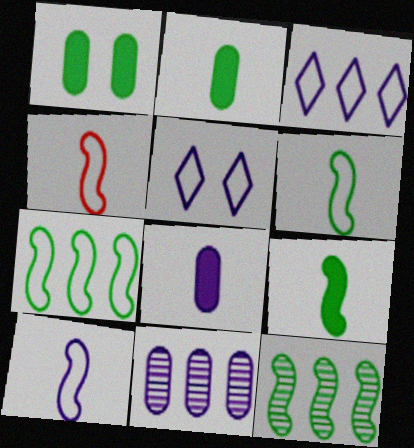[[4, 6, 10]]